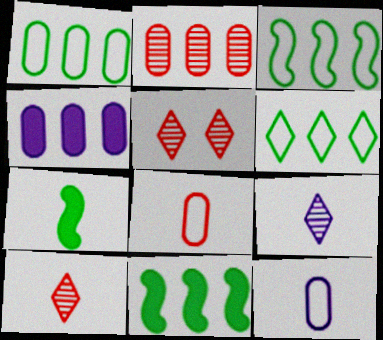[[1, 2, 4], 
[1, 3, 6], 
[5, 11, 12], 
[7, 8, 9], 
[7, 10, 12]]